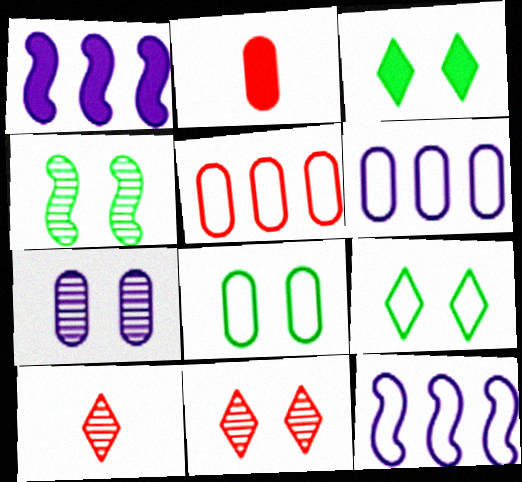[[1, 2, 3], 
[1, 8, 10], 
[3, 4, 8], 
[4, 7, 11]]